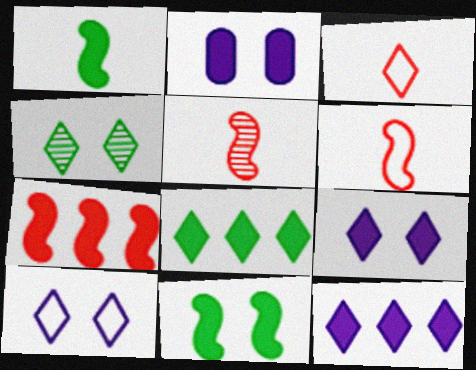[[3, 4, 12]]